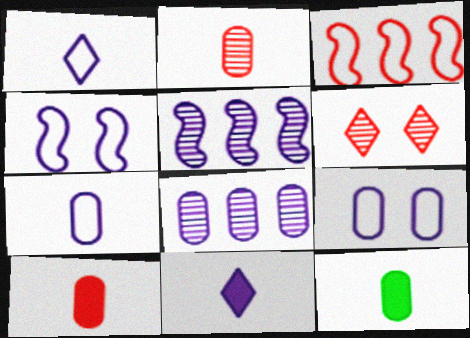[[2, 7, 12], 
[3, 6, 10], 
[4, 8, 11], 
[5, 9, 11]]